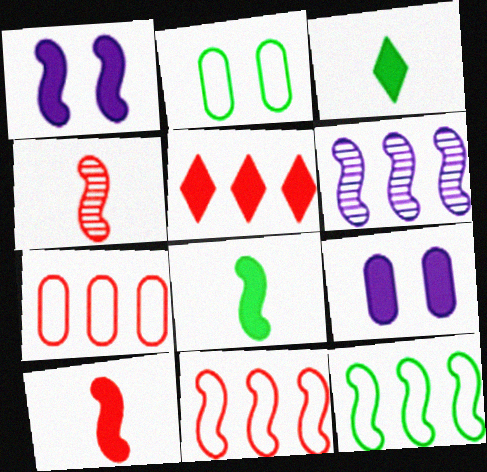[[1, 4, 12], 
[5, 8, 9]]